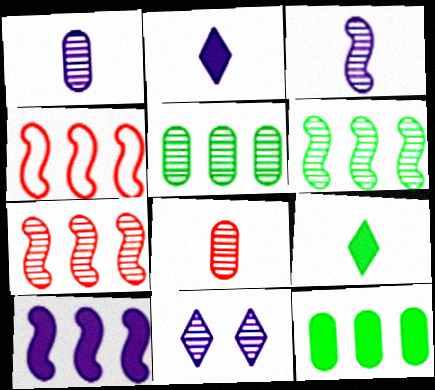[[4, 6, 10], 
[6, 8, 11]]